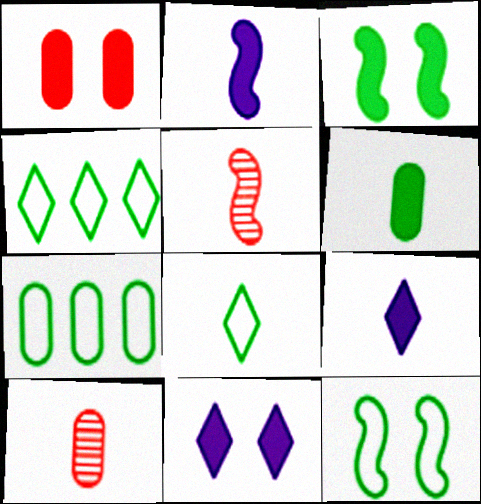[[1, 3, 11], 
[2, 8, 10], 
[5, 7, 11], 
[7, 8, 12]]